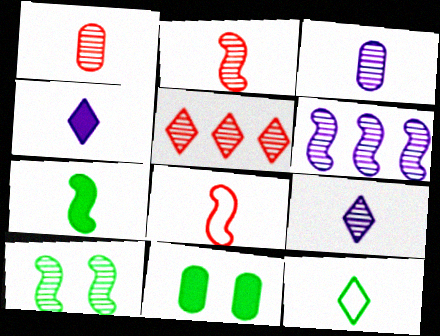[[2, 6, 10], 
[3, 5, 10]]